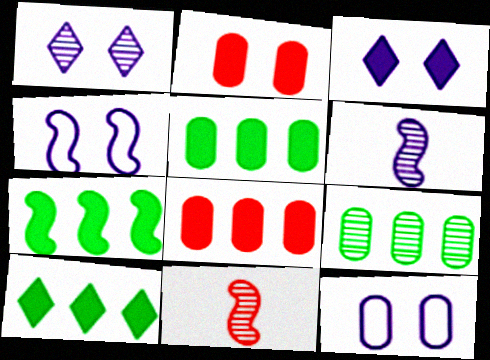[[1, 9, 11], 
[4, 7, 11], 
[5, 7, 10], 
[10, 11, 12]]